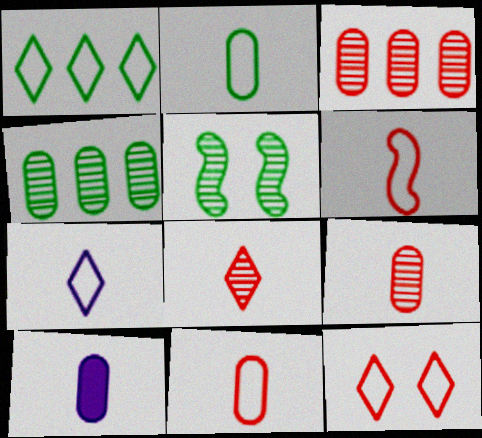[[1, 7, 12], 
[2, 6, 7], 
[2, 9, 10]]